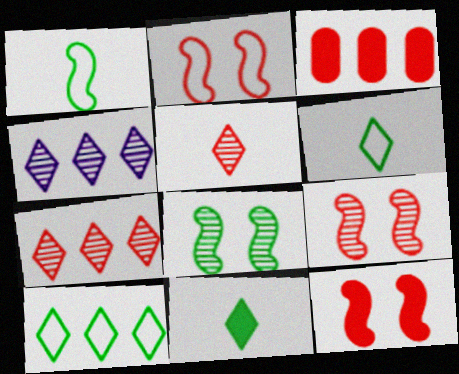[[2, 3, 5], 
[2, 9, 12]]